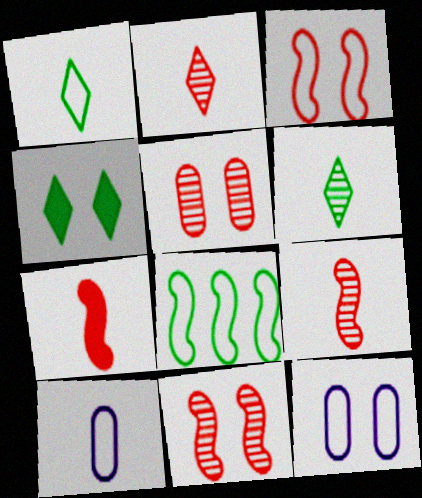[[4, 11, 12], 
[6, 7, 10]]